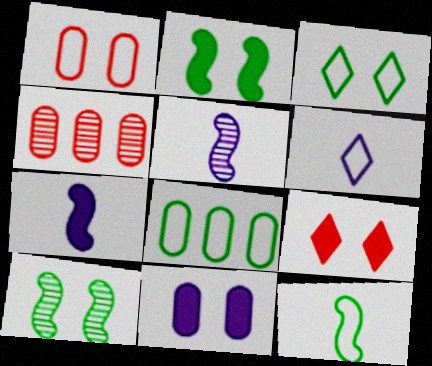[[2, 4, 6], 
[2, 9, 11], 
[3, 4, 7], 
[3, 8, 12], 
[5, 8, 9]]